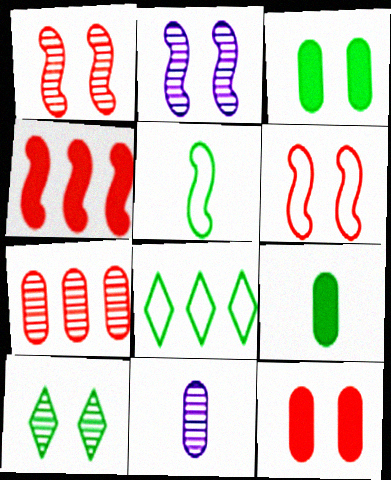[[2, 4, 5]]